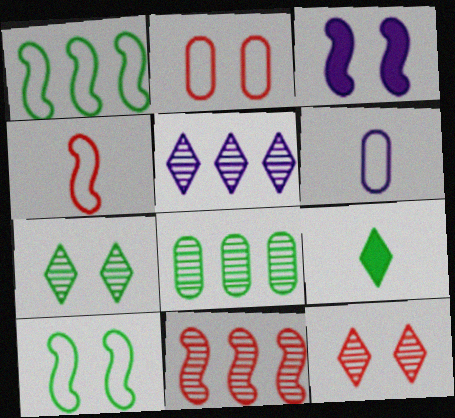[[2, 3, 7], 
[3, 5, 6], 
[5, 8, 11], 
[8, 9, 10]]